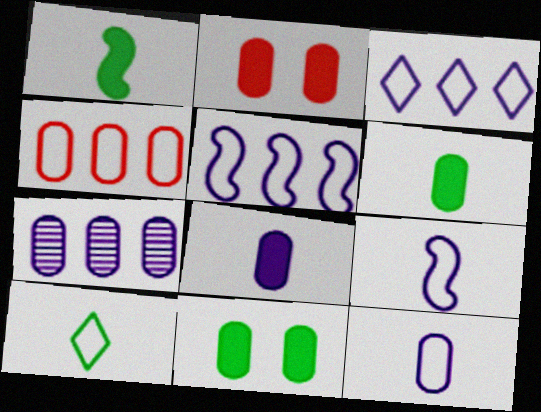[]